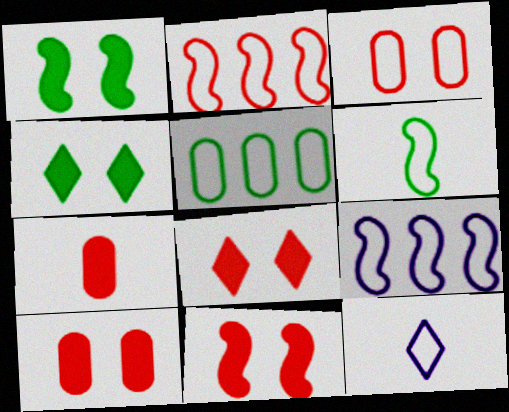[[8, 10, 11]]